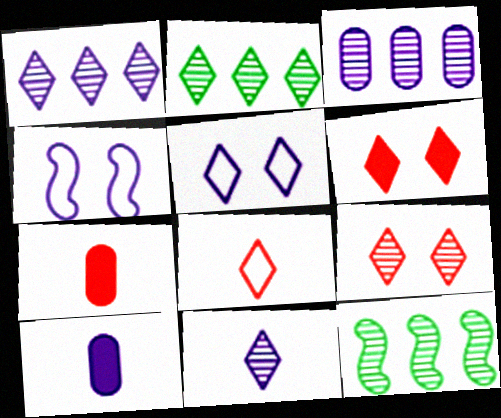[[1, 4, 10], 
[2, 4, 7], 
[2, 9, 11], 
[5, 7, 12]]